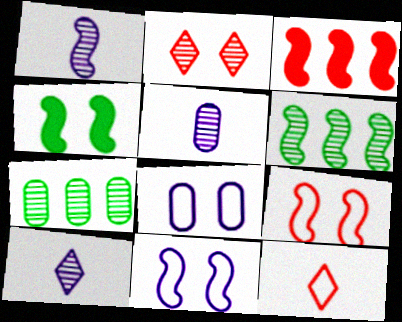[[1, 2, 7], 
[1, 5, 10], 
[2, 4, 8], 
[2, 5, 6]]